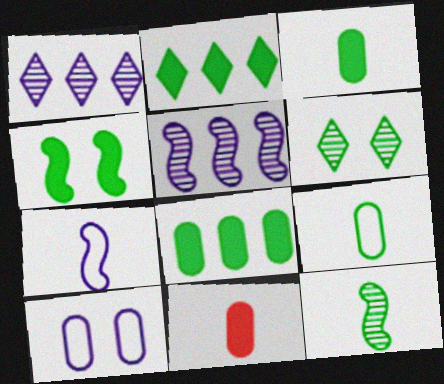[[2, 3, 4]]